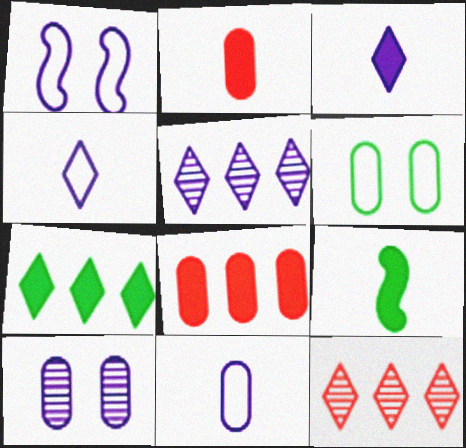[[2, 3, 9]]